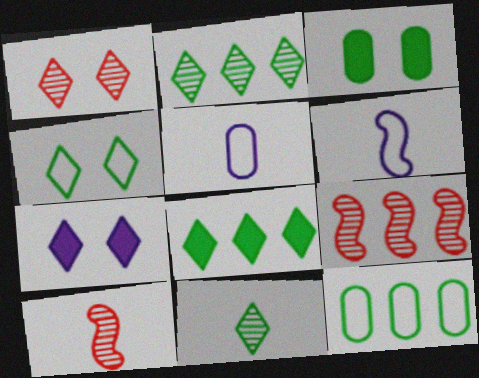[[1, 4, 7], 
[4, 8, 11], 
[7, 10, 12]]